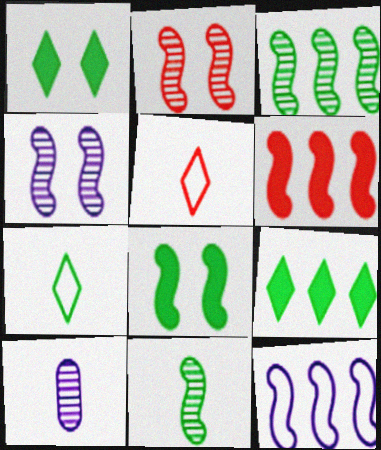[[3, 6, 12]]